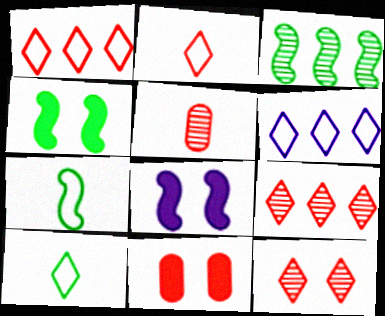[[3, 4, 7], 
[4, 5, 6]]